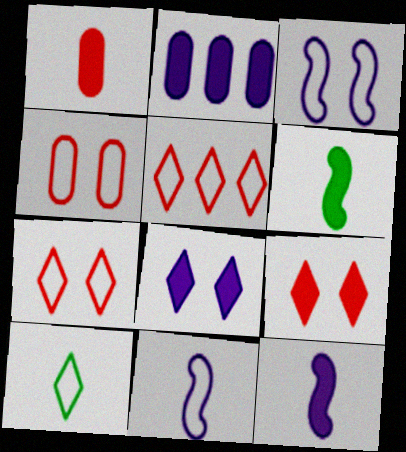[[2, 6, 9], 
[2, 8, 12]]